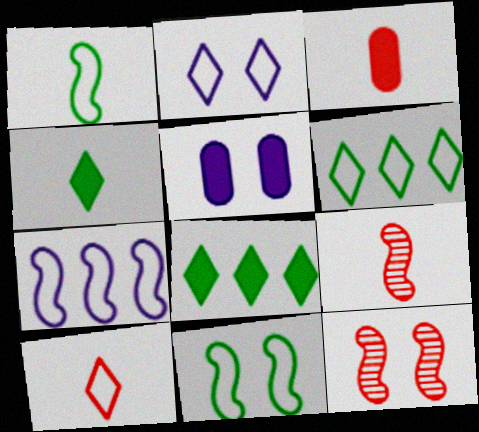[[2, 6, 10], 
[3, 9, 10], 
[5, 6, 9]]